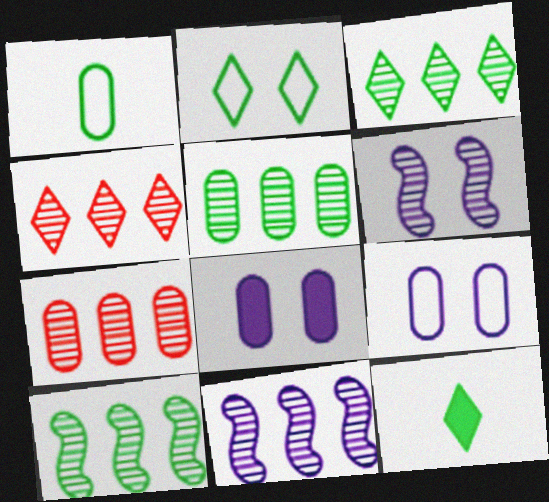[[1, 7, 8], 
[2, 3, 12], 
[3, 5, 10], 
[3, 7, 11], 
[4, 5, 11]]